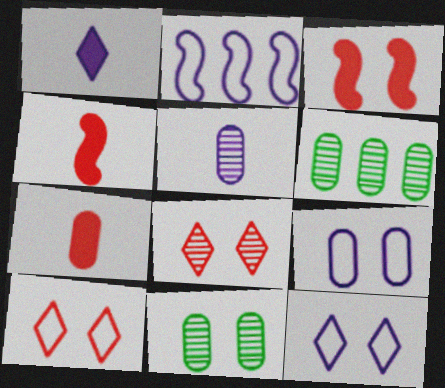[[3, 11, 12], 
[4, 6, 12], 
[6, 7, 9]]